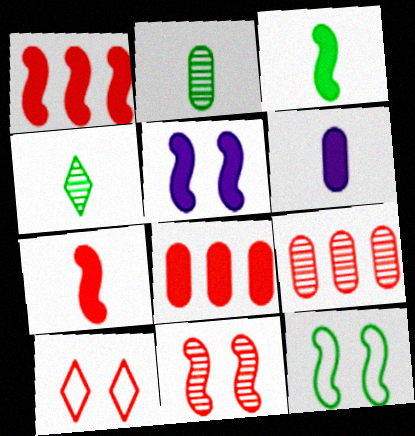[[1, 3, 5], 
[5, 11, 12], 
[7, 9, 10]]